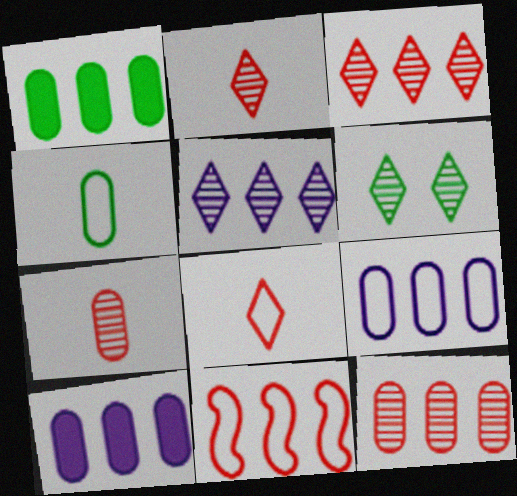[[1, 5, 11], 
[1, 9, 12], 
[2, 5, 6]]